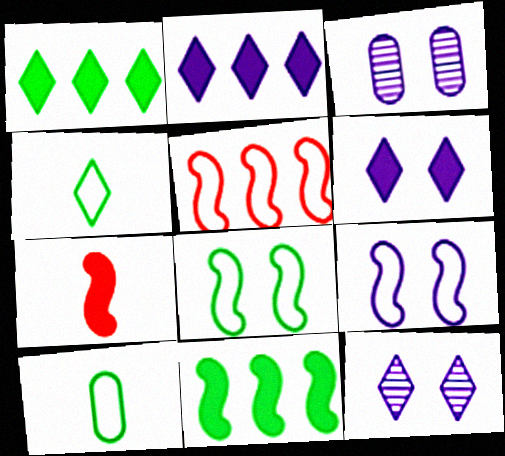[[3, 6, 9]]